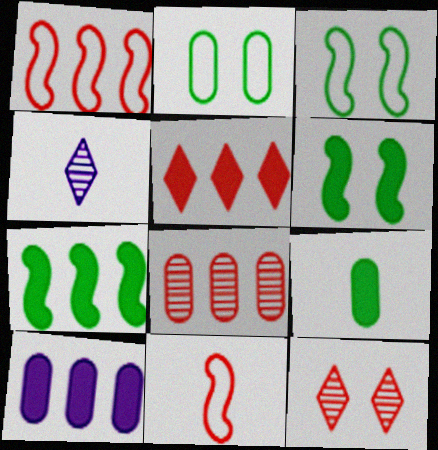[[1, 5, 8], 
[4, 9, 11], 
[5, 7, 10]]